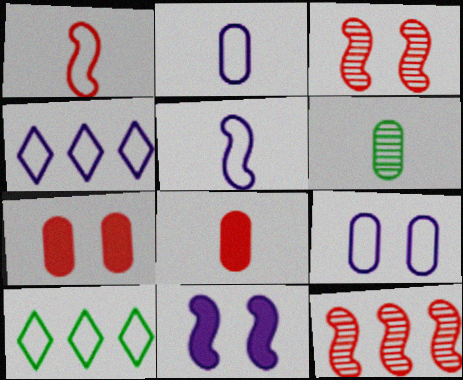[[1, 9, 10], 
[2, 6, 8], 
[4, 5, 9]]